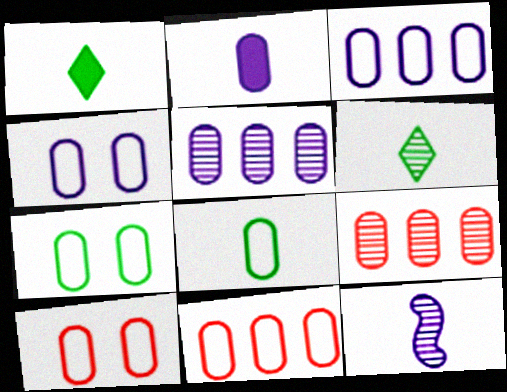[[2, 4, 5], 
[2, 7, 9], 
[3, 8, 10], 
[4, 7, 10], 
[4, 8, 11]]